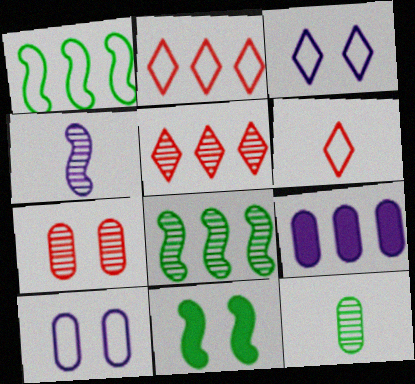[[1, 5, 9], 
[1, 6, 10], 
[2, 8, 9], 
[3, 4, 9], 
[3, 7, 11]]